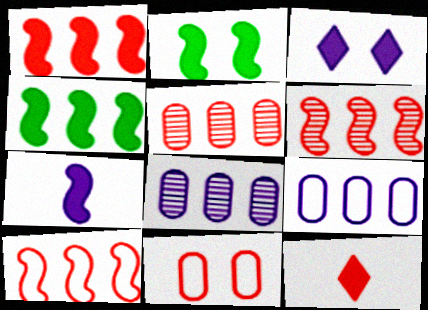[[1, 2, 7], 
[1, 6, 10], 
[6, 11, 12]]